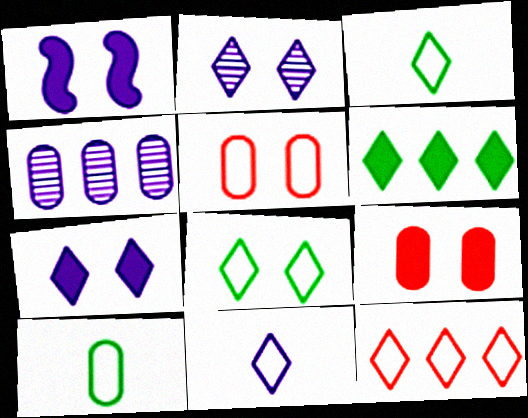[[1, 4, 11], 
[4, 9, 10], 
[8, 11, 12]]